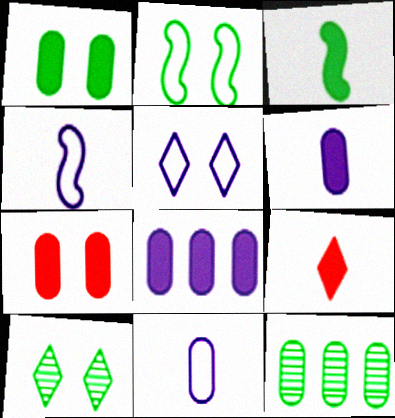[[1, 2, 10], 
[3, 6, 9], 
[7, 11, 12]]